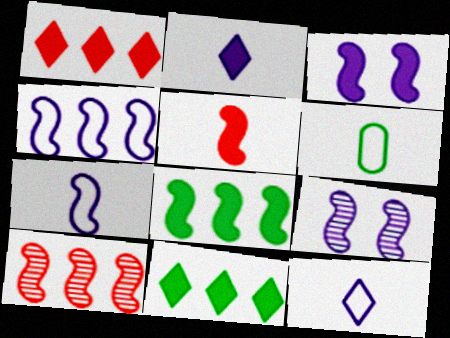[[1, 6, 9], 
[3, 5, 8], 
[4, 8, 10]]